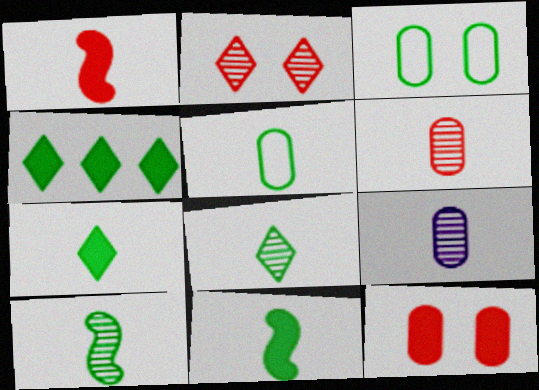[[3, 4, 10], 
[5, 7, 10], 
[5, 8, 11]]